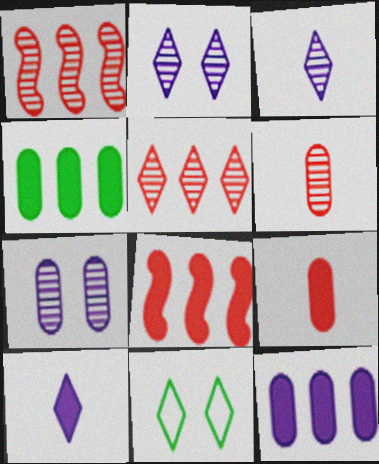[[5, 10, 11]]